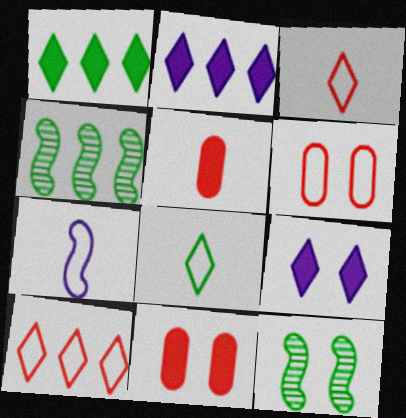[[6, 9, 12]]